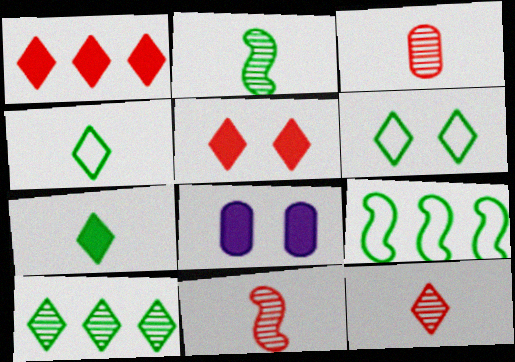[[3, 11, 12], 
[6, 7, 10], 
[8, 9, 12]]